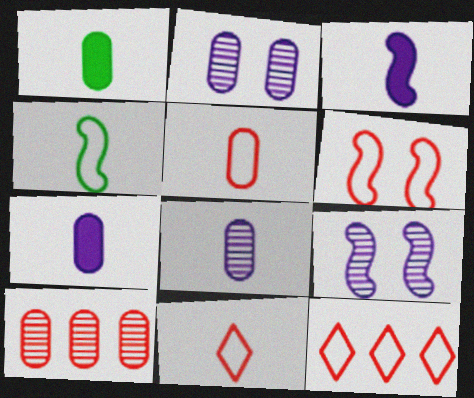[[1, 5, 8], 
[1, 9, 12], 
[5, 6, 12]]